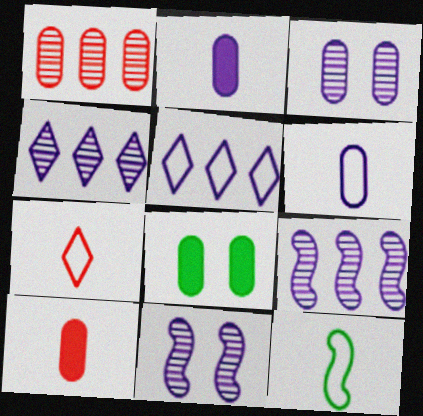[[1, 6, 8], 
[2, 5, 11], 
[6, 7, 12], 
[7, 8, 9]]